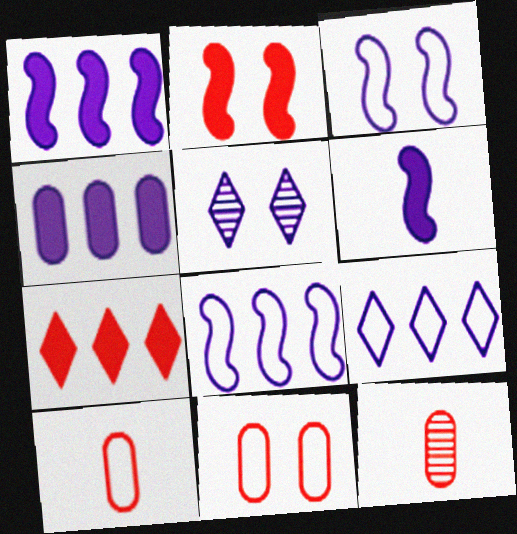[]